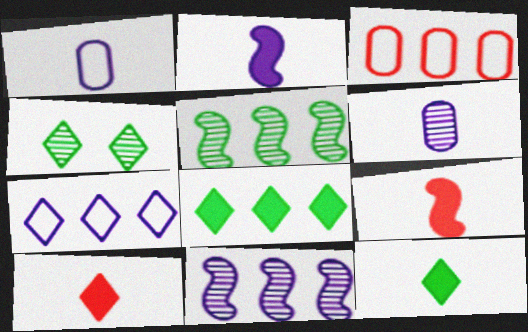[[2, 3, 4], 
[3, 8, 11], 
[4, 7, 10]]